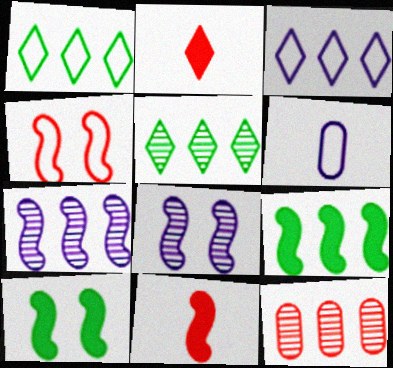[[1, 4, 6], 
[2, 4, 12], 
[3, 9, 12], 
[4, 8, 10], 
[5, 7, 12]]